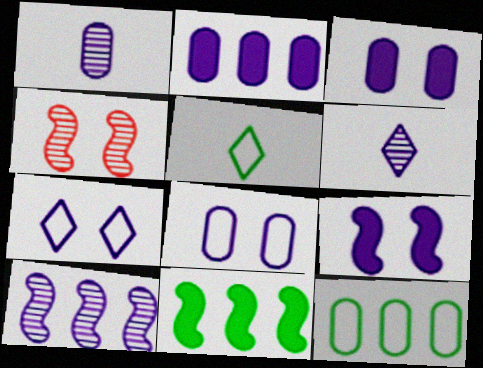[[1, 2, 8], 
[2, 4, 5]]